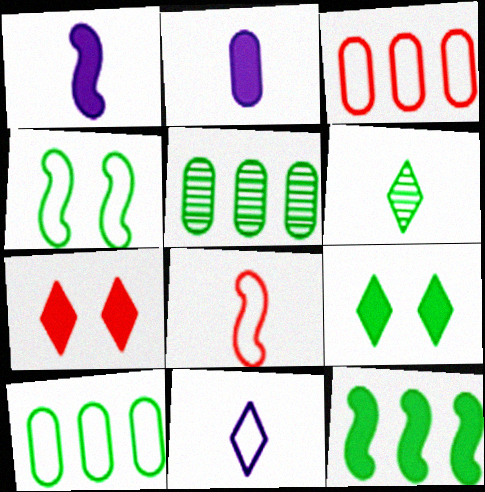[[2, 6, 8], 
[2, 7, 12], 
[3, 4, 11]]